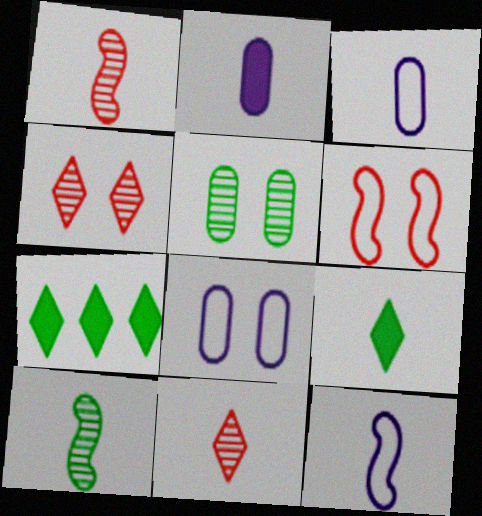[[1, 3, 9], 
[1, 7, 8]]